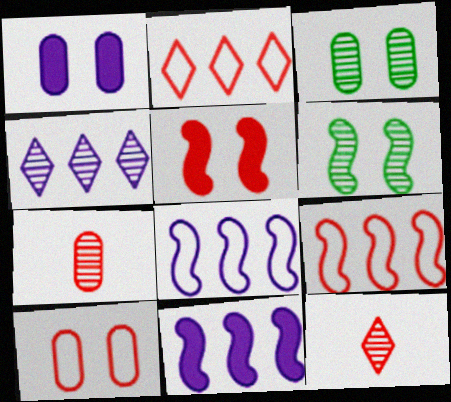[[1, 3, 10], 
[2, 5, 7], 
[4, 6, 7]]